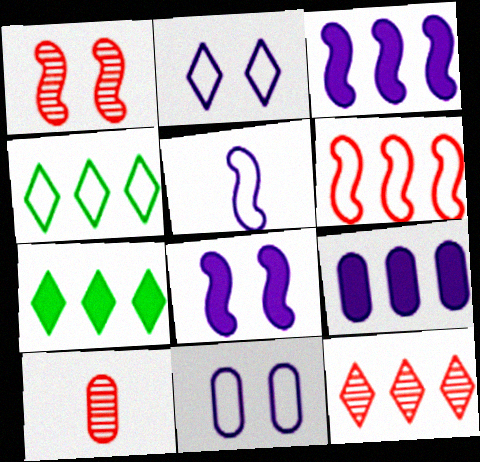[[1, 10, 12], 
[4, 8, 10]]